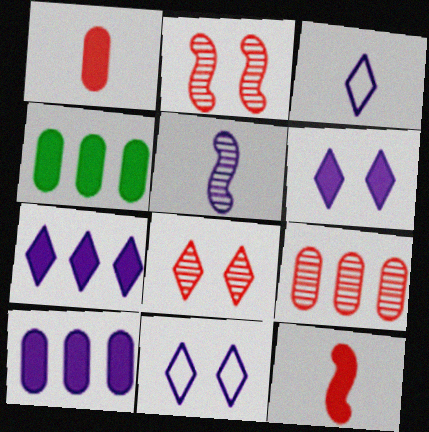[[2, 3, 4], 
[4, 6, 12], 
[5, 10, 11]]